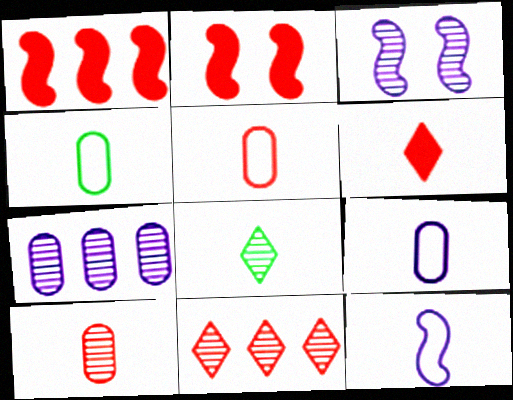[[2, 5, 11], 
[4, 5, 9]]